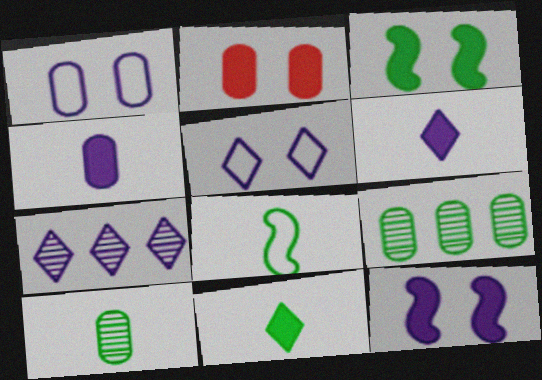[[2, 7, 8], 
[5, 6, 7], 
[8, 10, 11]]